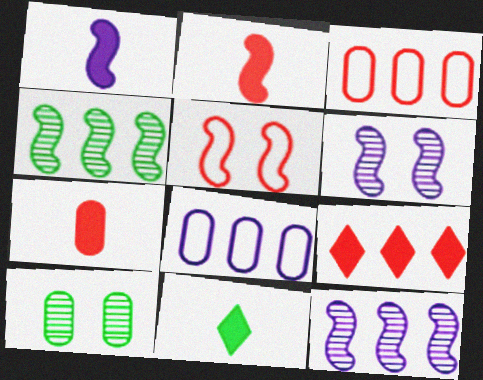[[1, 4, 5], 
[1, 7, 11], 
[3, 6, 11], 
[4, 8, 9], 
[7, 8, 10]]